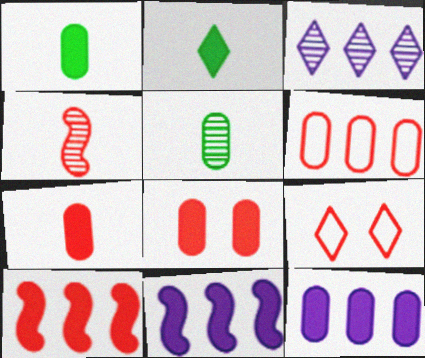[[1, 8, 12], 
[2, 3, 9], 
[2, 8, 11], 
[5, 9, 11]]